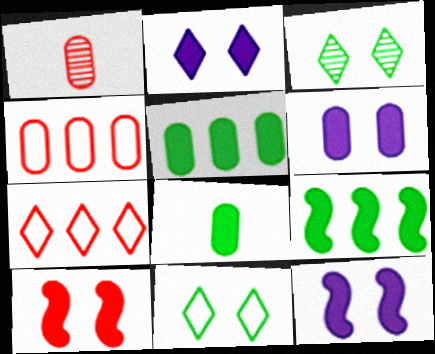[[1, 7, 10], 
[2, 6, 12]]